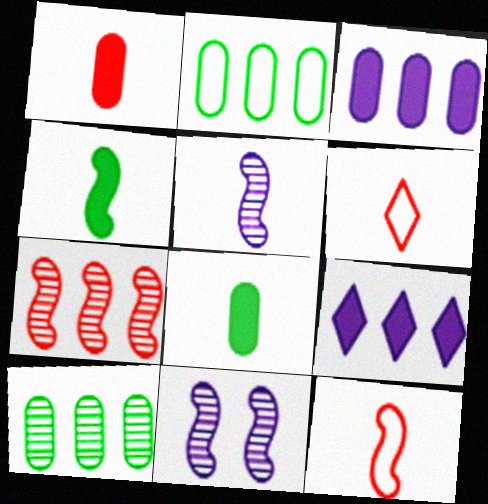[[2, 7, 9], 
[4, 5, 12], 
[5, 6, 8]]